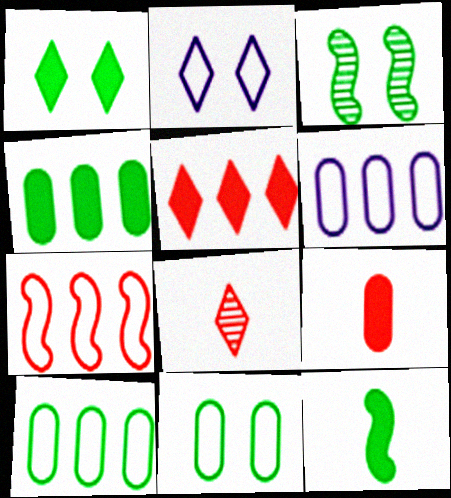[[1, 3, 11], 
[1, 4, 12]]